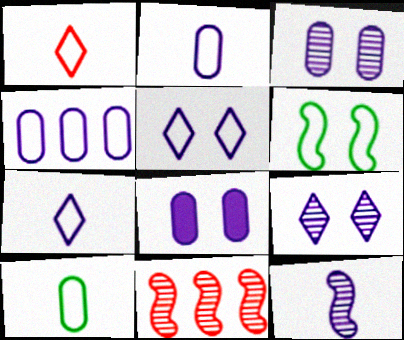[[1, 4, 6]]